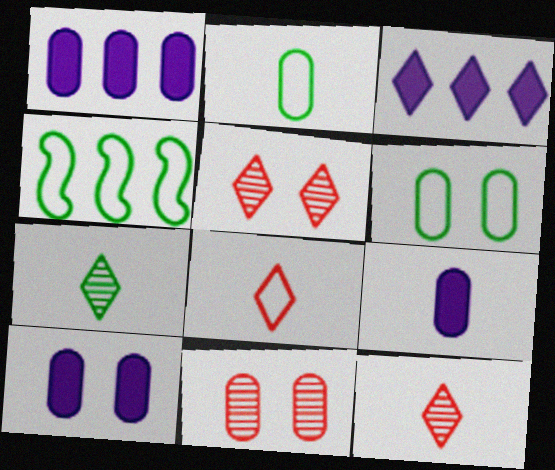[[1, 2, 11], 
[1, 9, 10], 
[4, 5, 9], 
[4, 10, 12], 
[6, 10, 11]]